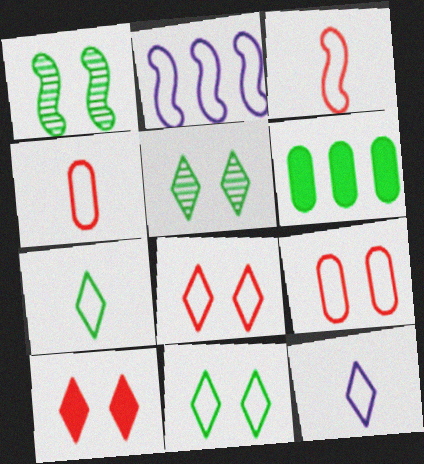[[1, 6, 7], 
[2, 4, 11], 
[2, 7, 9]]